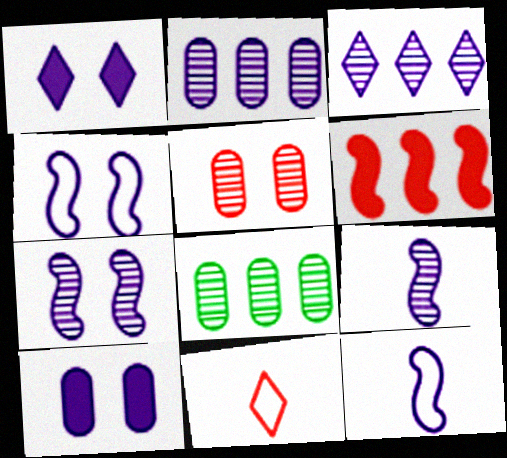[[1, 2, 12], 
[3, 10, 12], 
[5, 6, 11]]